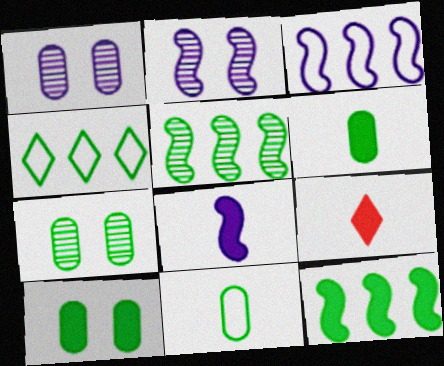[[2, 3, 8], 
[3, 7, 9], 
[6, 8, 9]]